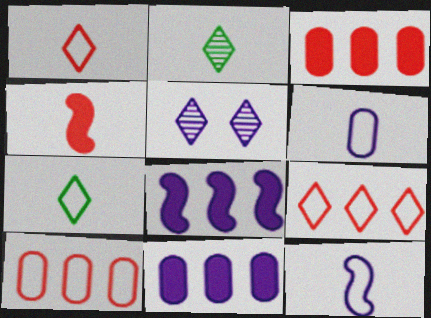[[2, 4, 6], 
[5, 6, 8], 
[5, 11, 12]]